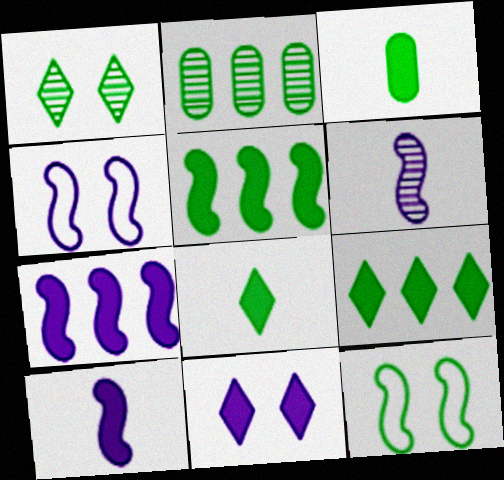[[2, 8, 12], 
[4, 6, 7]]